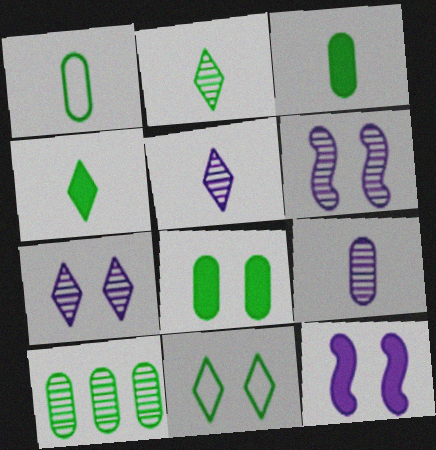[[1, 8, 10]]